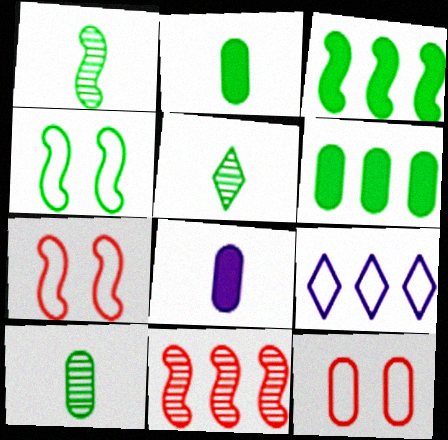[[1, 3, 4], 
[1, 5, 10], 
[4, 5, 6], 
[6, 9, 11]]